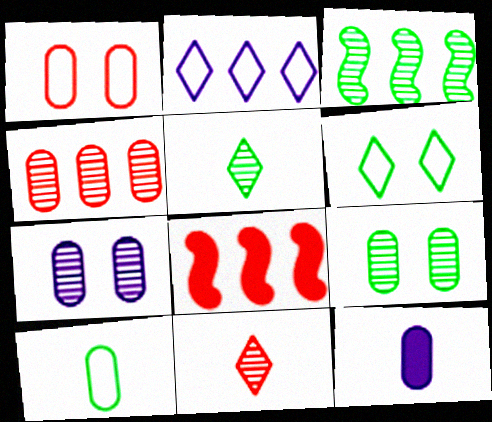[[1, 8, 11], 
[3, 5, 9], 
[3, 7, 11]]